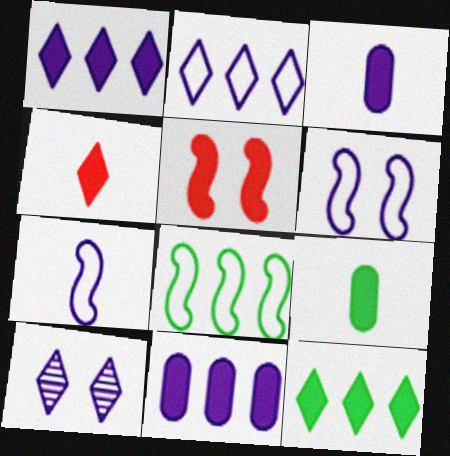[[1, 5, 9], 
[3, 5, 12], 
[7, 10, 11]]